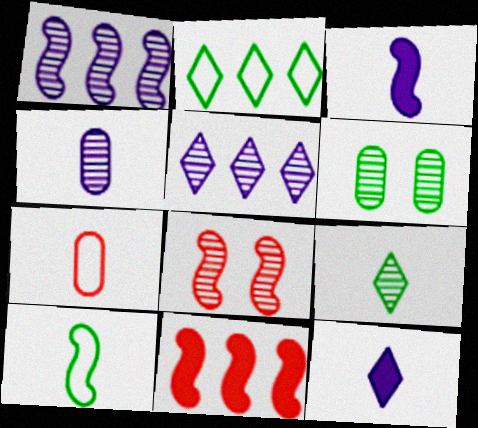[[3, 7, 9]]